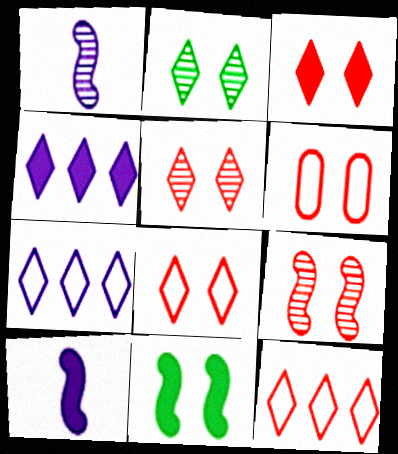[[3, 5, 8], 
[3, 6, 9]]